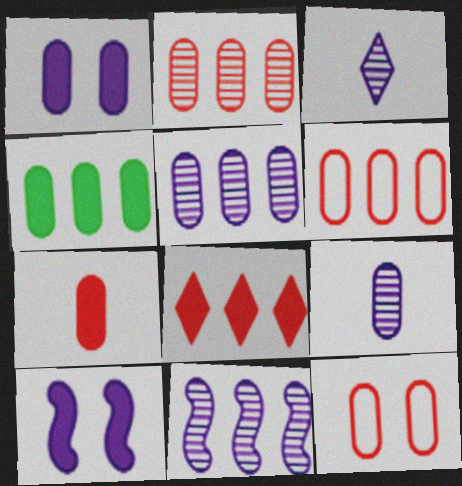[[1, 4, 7], 
[2, 7, 12], 
[4, 5, 6], 
[4, 9, 12]]